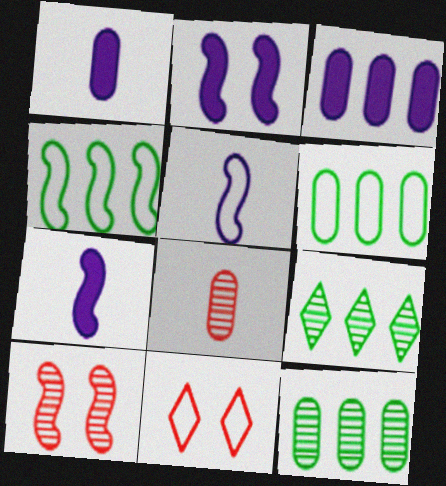[[4, 7, 10], 
[5, 6, 11], 
[7, 11, 12]]